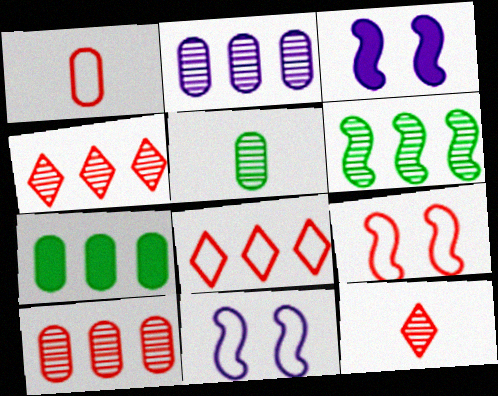[[1, 8, 9], 
[2, 4, 6], 
[3, 5, 8], 
[7, 11, 12]]